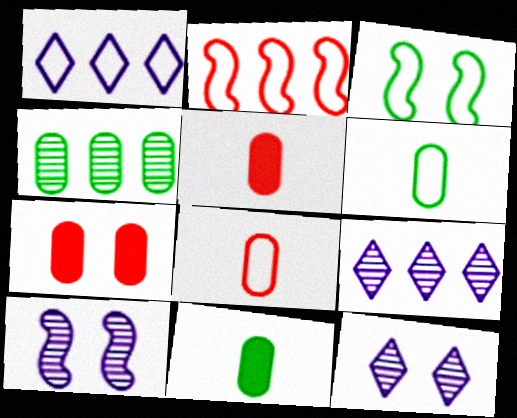[[1, 3, 8], 
[2, 11, 12], 
[3, 5, 9], 
[3, 7, 12]]